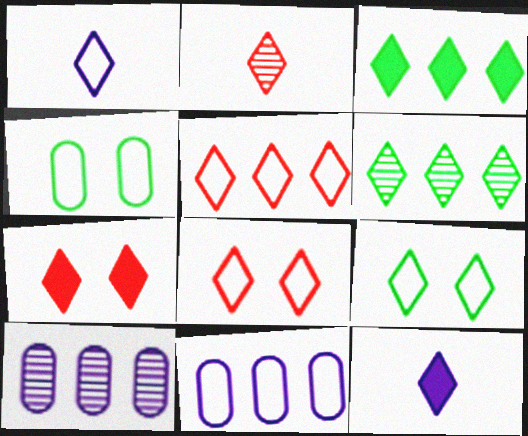[[1, 5, 9], 
[1, 6, 7], 
[2, 5, 7], 
[3, 7, 12], 
[6, 8, 12]]